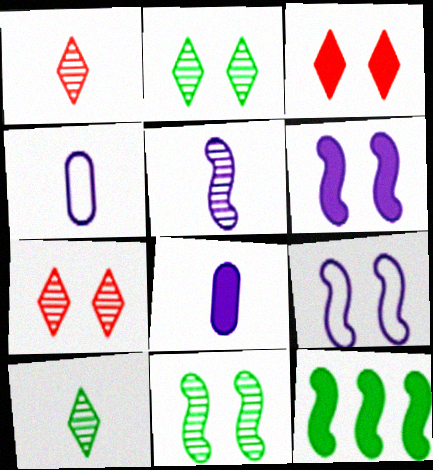[[3, 8, 12], 
[4, 7, 12]]